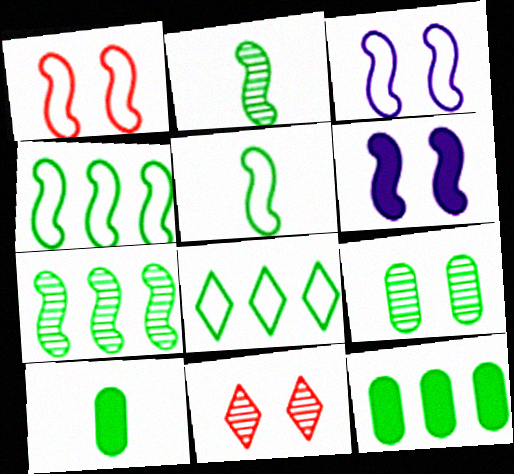[[7, 8, 12]]